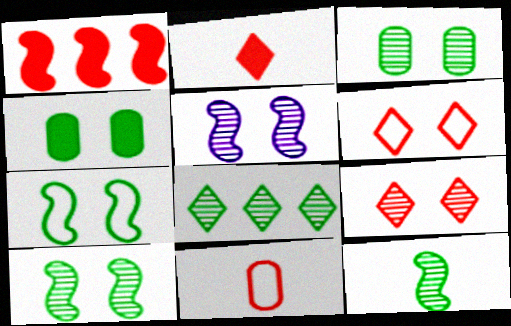[[1, 9, 11], 
[3, 5, 9], 
[3, 8, 12], 
[4, 5, 6]]